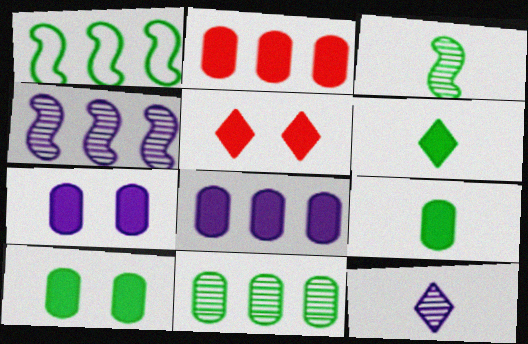[[2, 7, 9]]